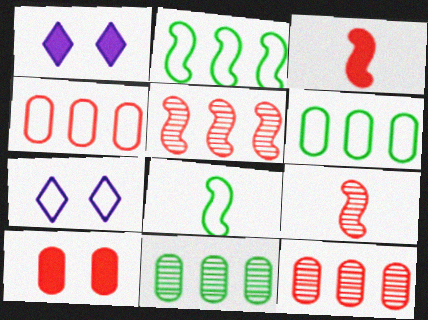[[1, 6, 9], 
[1, 8, 12], 
[3, 7, 11], 
[4, 7, 8]]